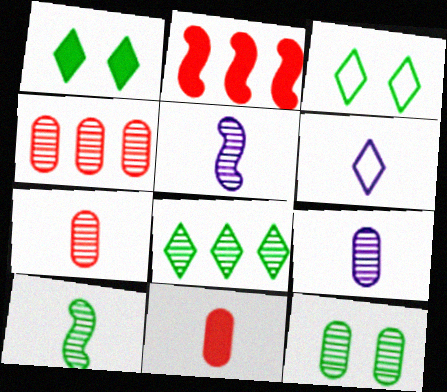[[2, 3, 9], 
[2, 6, 12], 
[4, 9, 12], 
[6, 10, 11], 
[8, 10, 12]]